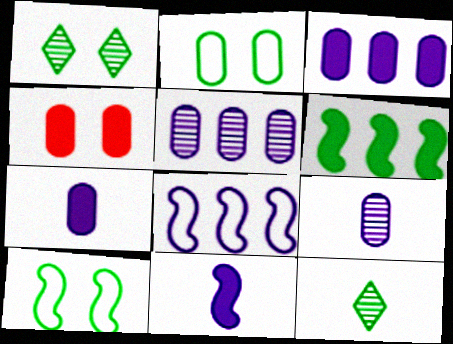[[2, 6, 12], 
[4, 8, 12]]